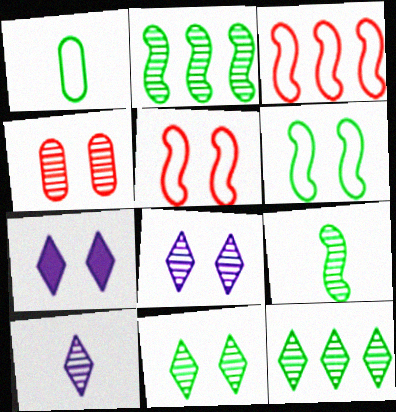[[2, 4, 10], 
[4, 6, 7]]